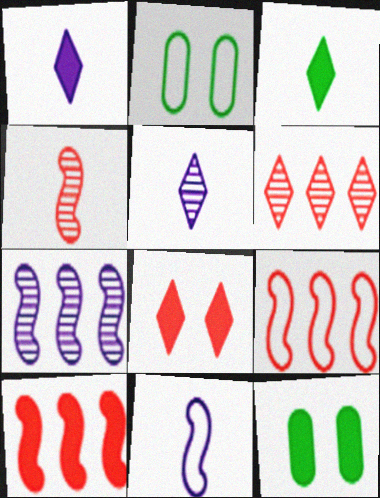[[1, 10, 12], 
[2, 5, 10], 
[5, 9, 12], 
[6, 11, 12]]